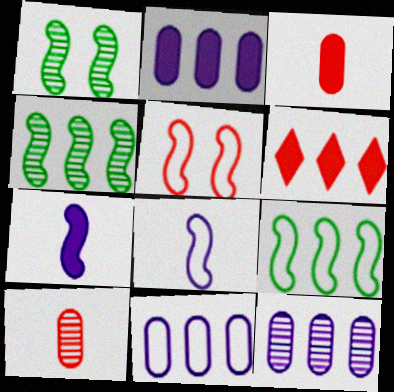[[2, 11, 12], 
[4, 5, 7], 
[4, 6, 11], 
[5, 6, 10], 
[5, 8, 9], 
[6, 9, 12]]